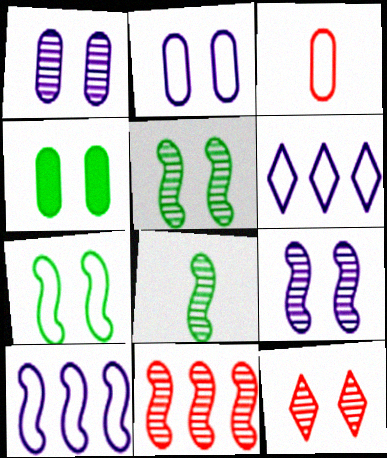[[1, 5, 12], 
[3, 6, 7], 
[8, 9, 11]]